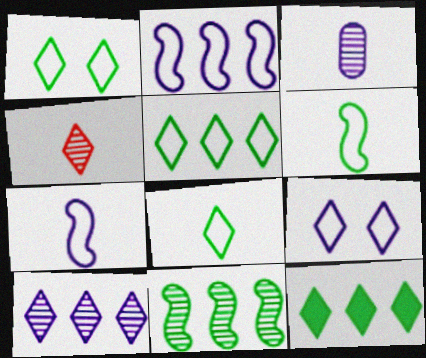[[1, 5, 8], 
[4, 9, 12]]